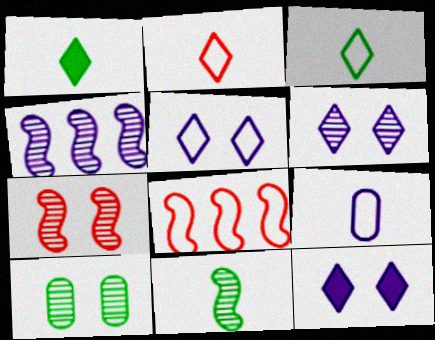[[4, 7, 11], 
[4, 9, 12], 
[5, 6, 12], 
[6, 7, 10]]